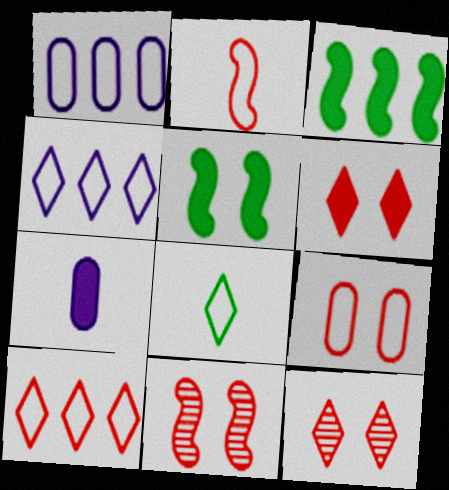[[2, 9, 10], 
[3, 6, 7], 
[6, 9, 11]]